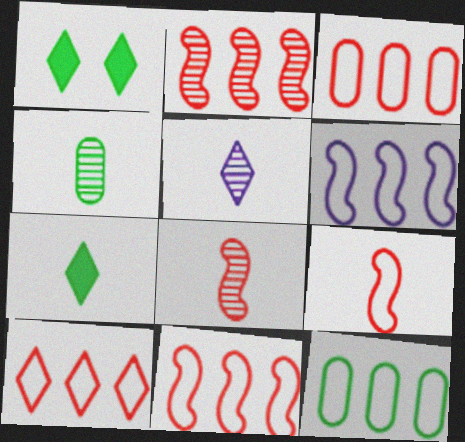[[1, 5, 10], 
[3, 10, 11], 
[4, 5, 8], 
[6, 10, 12]]